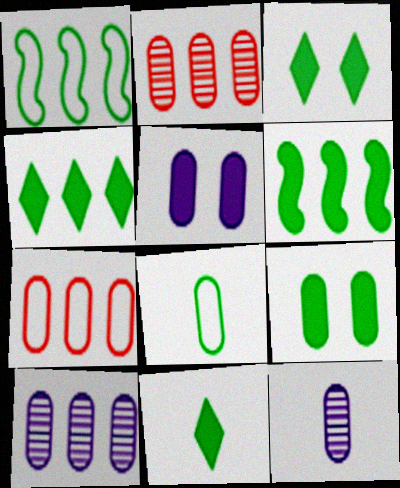[[2, 5, 8], 
[3, 4, 11], 
[6, 9, 11], 
[7, 9, 12]]